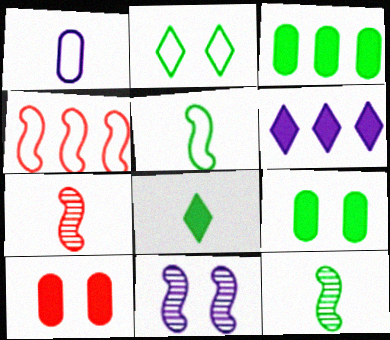[[1, 2, 4], 
[1, 6, 11], 
[1, 7, 8], 
[2, 3, 12], 
[2, 10, 11]]